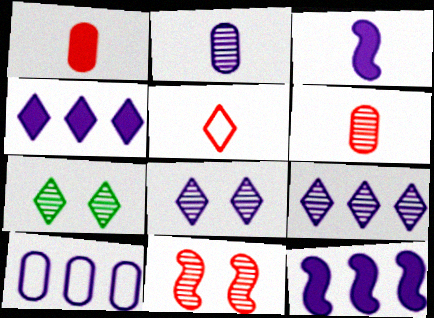[[3, 8, 10], 
[4, 5, 7], 
[9, 10, 12]]